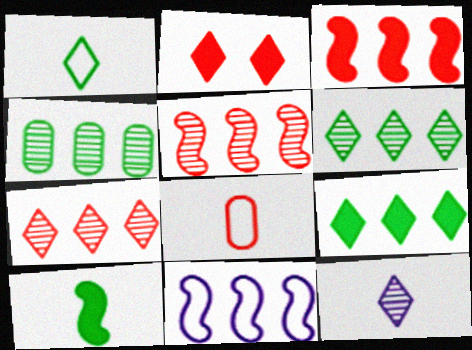[[2, 5, 8], 
[8, 10, 12]]